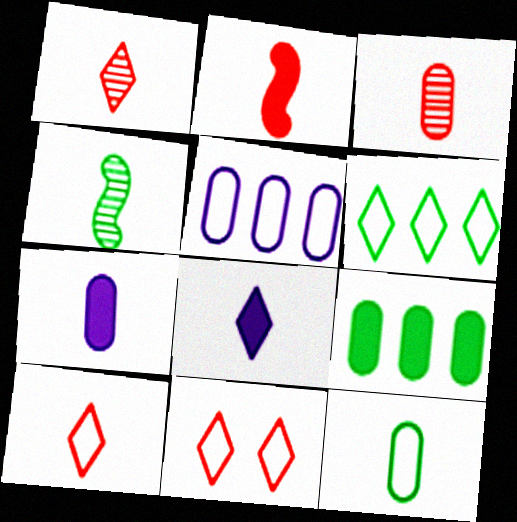[[2, 3, 10], 
[3, 7, 12], 
[4, 7, 10]]